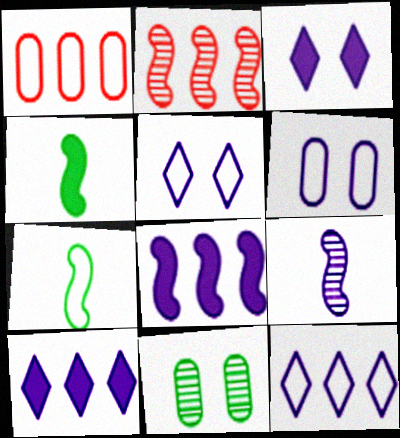[[1, 5, 7], 
[6, 9, 10]]